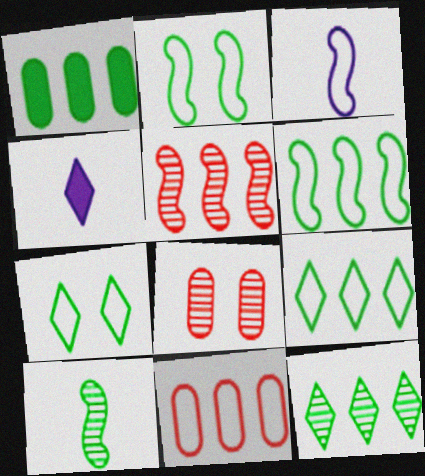[[1, 6, 12], 
[1, 7, 10], 
[3, 7, 11], 
[4, 6, 8]]